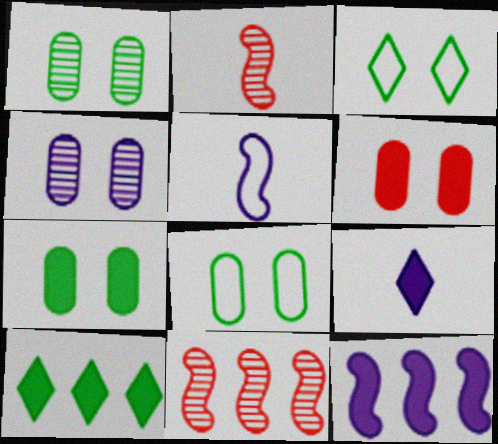[[1, 7, 8], 
[4, 6, 8], 
[8, 9, 11]]